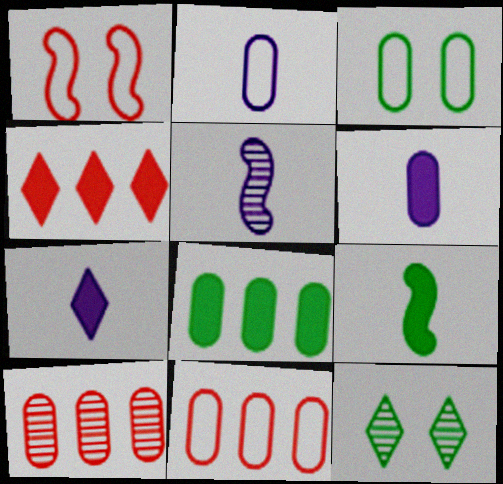[[2, 3, 11], 
[2, 5, 7], 
[3, 4, 5], 
[3, 6, 10], 
[5, 10, 12]]